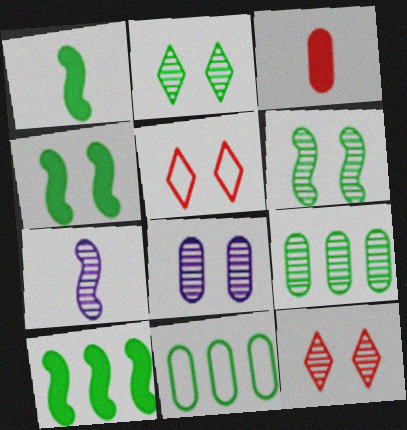[[1, 2, 11], 
[1, 4, 10], 
[3, 8, 11], 
[4, 5, 8], 
[6, 8, 12], 
[7, 9, 12]]